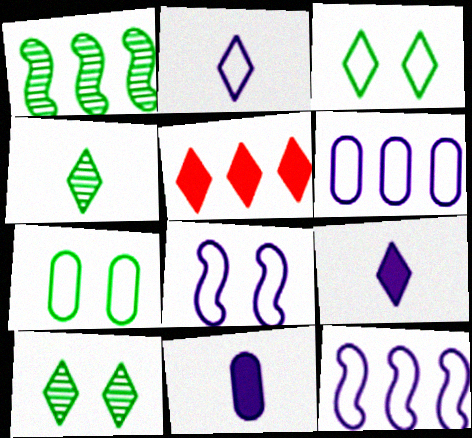[[1, 5, 6], 
[2, 5, 10], 
[2, 6, 8]]